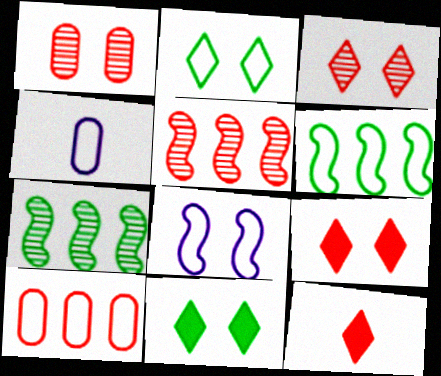[[1, 8, 11], 
[4, 5, 11], 
[4, 7, 9]]